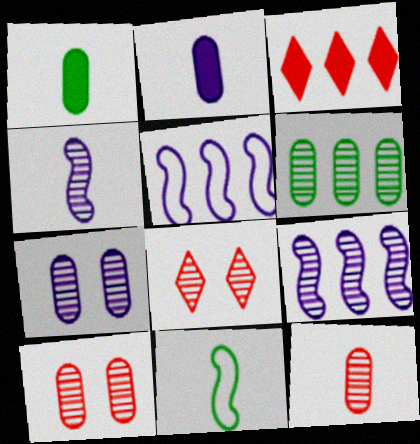[[1, 5, 8], 
[3, 5, 6], 
[3, 7, 11], 
[4, 6, 8], 
[6, 7, 12]]